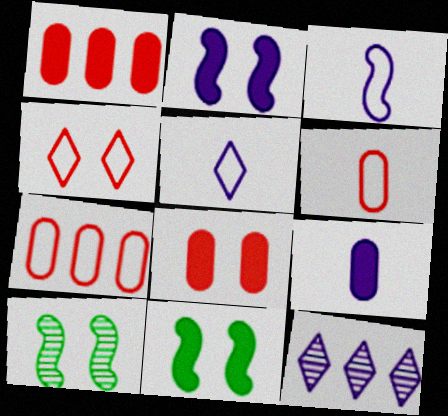[[1, 5, 10], 
[6, 11, 12]]